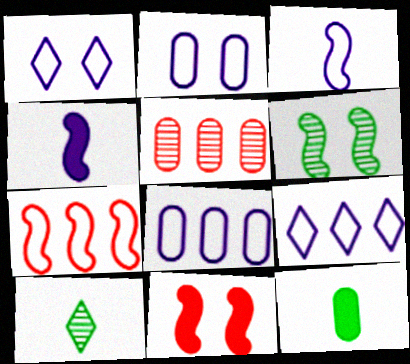[[1, 3, 8], 
[2, 3, 9], 
[2, 5, 12], 
[4, 6, 7], 
[8, 10, 11]]